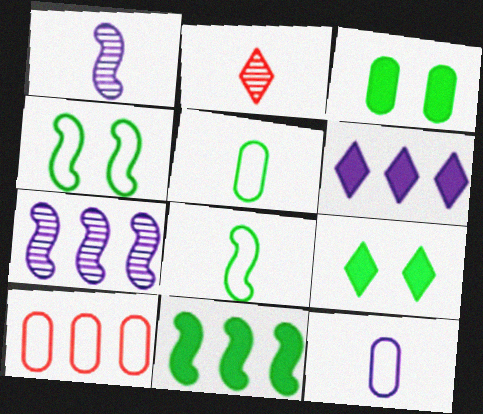[[1, 9, 10]]